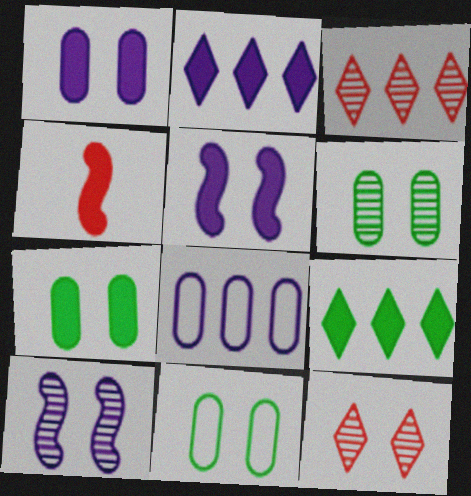[[1, 4, 9], 
[2, 4, 7], 
[5, 11, 12], 
[6, 7, 11], 
[6, 10, 12]]